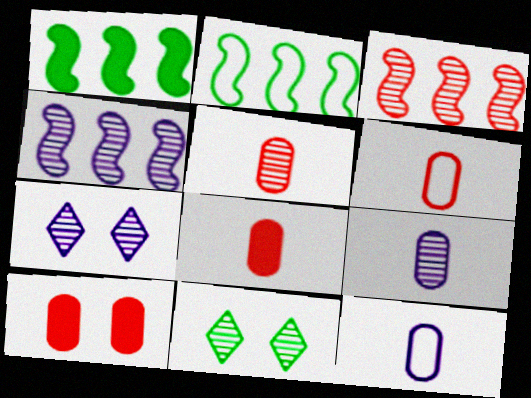[[1, 6, 7], 
[2, 7, 8], 
[3, 9, 11], 
[4, 5, 11], 
[4, 7, 9], 
[5, 6, 8]]